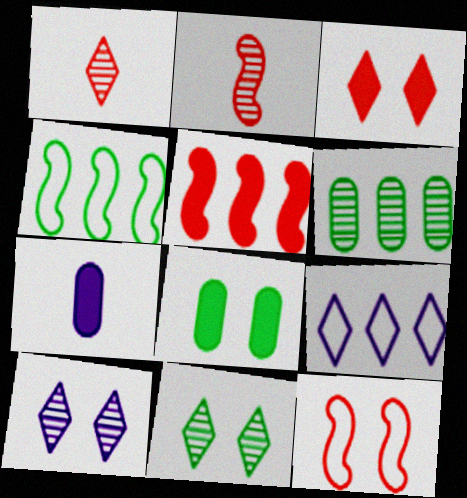[[2, 5, 12], 
[2, 6, 10], 
[2, 8, 9], 
[5, 6, 9], 
[8, 10, 12]]